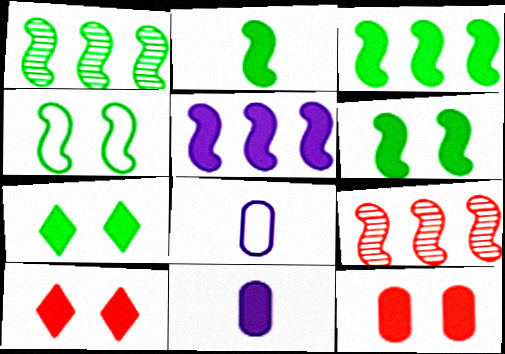[[1, 2, 4], 
[1, 8, 10], 
[2, 3, 6], 
[3, 10, 11], 
[7, 8, 9]]